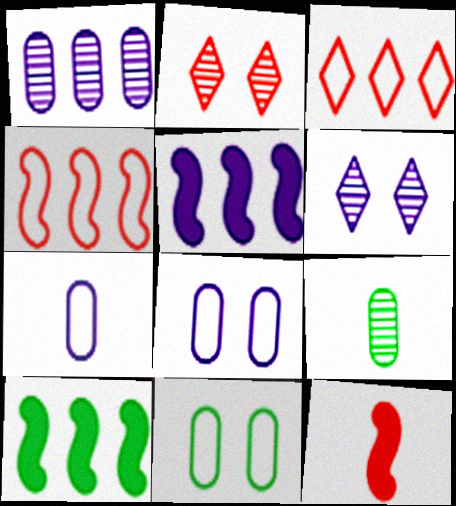[[1, 3, 10], 
[2, 7, 10], 
[5, 6, 7]]